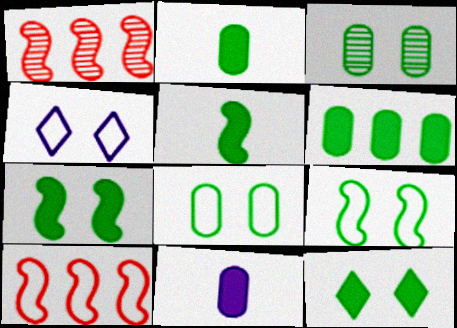[[1, 2, 4], 
[3, 9, 12], 
[5, 6, 12]]